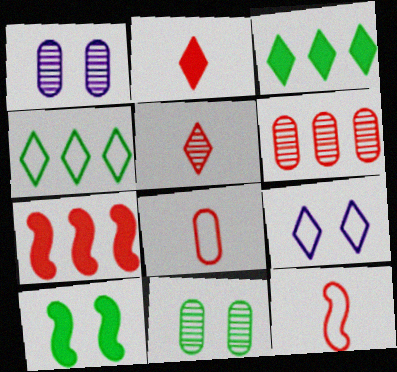[[1, 3, 12], 
[3, 5, 9]]